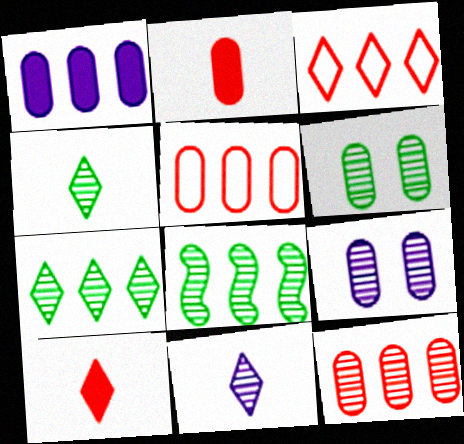[[1, 3, 8], 
[4, 6, 8]]